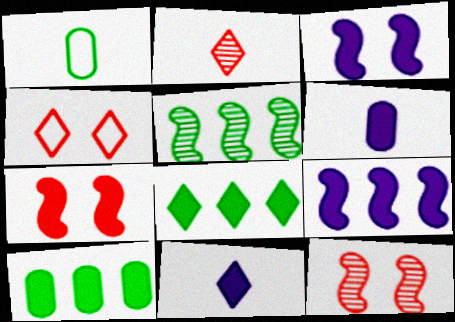[[4, 5, 6], 
[6, 7, 8], 
[7, 10, 11]]